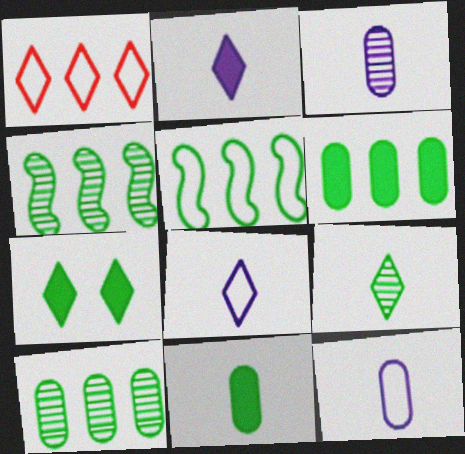[]